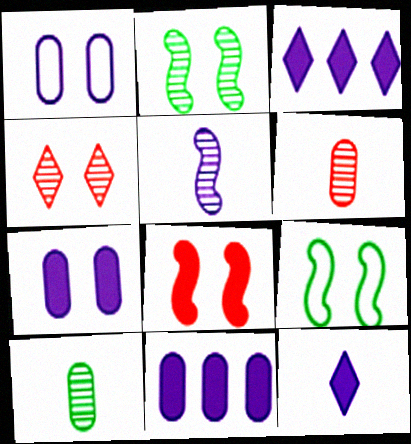[[1, 3, 5], 
[3, 6, 9], 
[4, 7, 9]]